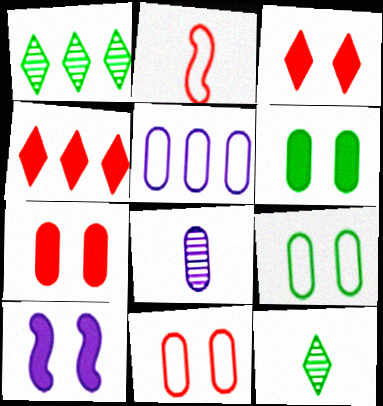[[3, 6, 10]]